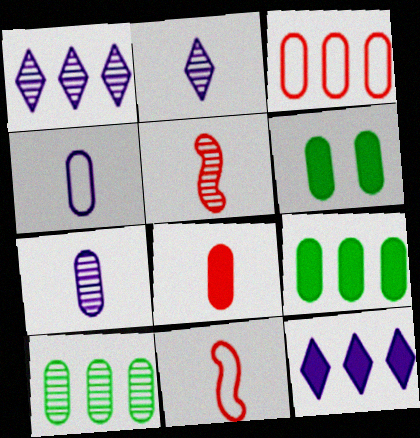[[1, 6, 11], 
[3, 6, 7]]